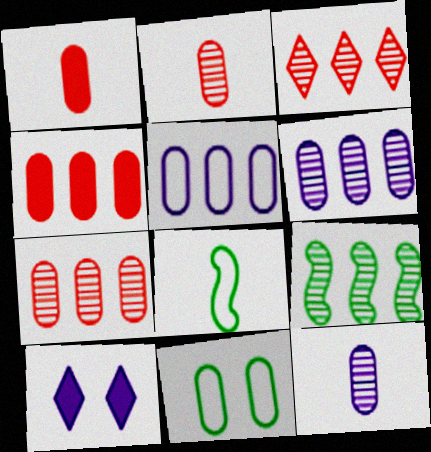[[1, 6, 11], 
[3, 6, 9], 
[4, 11, 12], 
[7, 8, 10]]